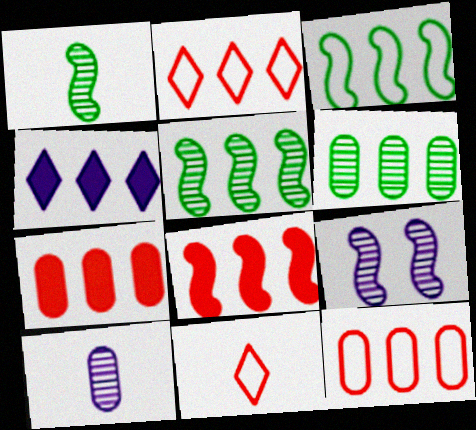[[4, 5, 12]]